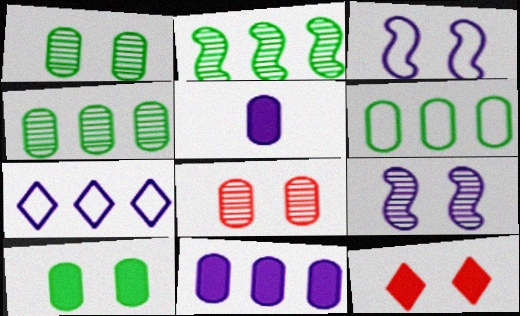[[1, 3, 12], 
[5, 6, 8], 
[5, 7, 9]]